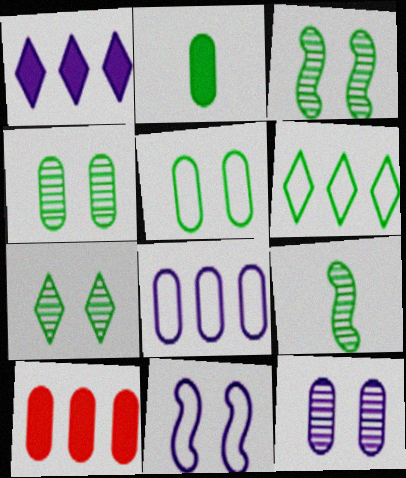[[2, 3, 6], 
[3, 4, 7]]